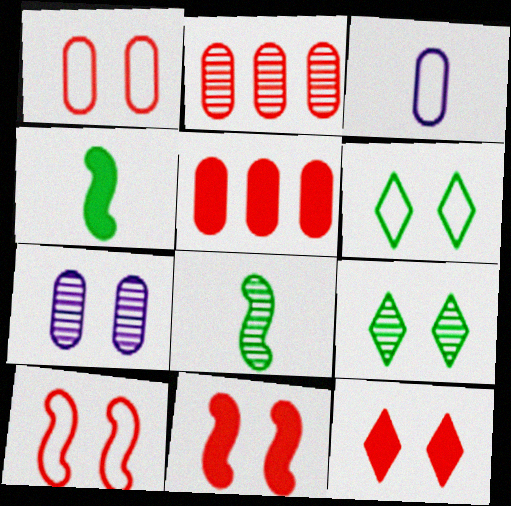[[6, 7, 11]]